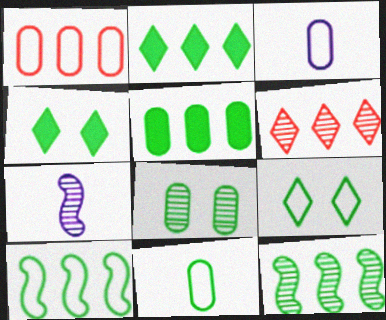[[1, 4, 7], 
[4, 11, 12], 
[5, 8, 11], 
[6, 7, 8], 
[9, 10, 11]]